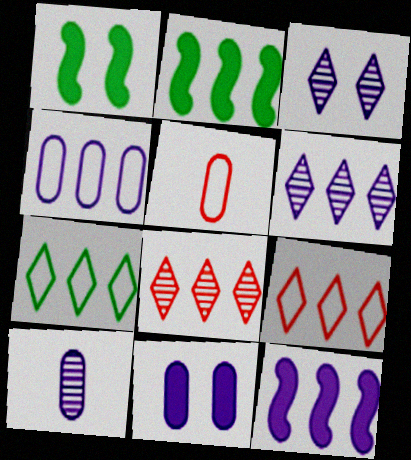[[1, 5, 6], 
[1, 9, 10], 
[2, 3, 5], 
[2, 4, 8], 
[4, 6, 12], 
[4, 10, 11]]